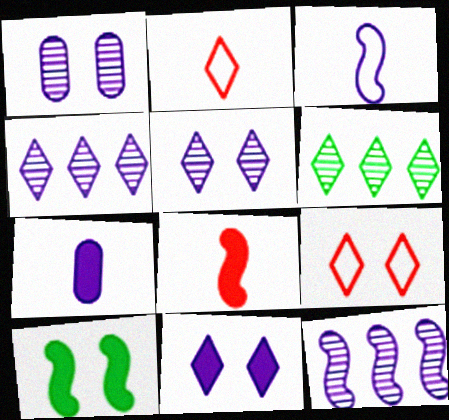[[1, 9, 10], 
[2, 6, 11]]